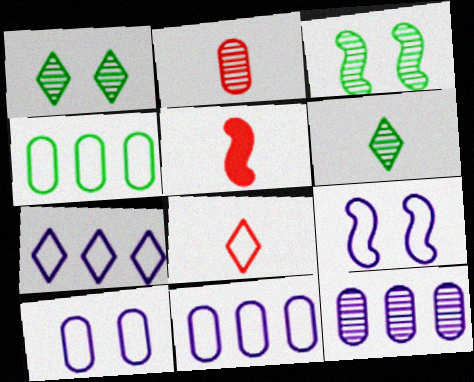[[1, 5, 11], 
[2, 5, 8], 
[4, 8, 9]]